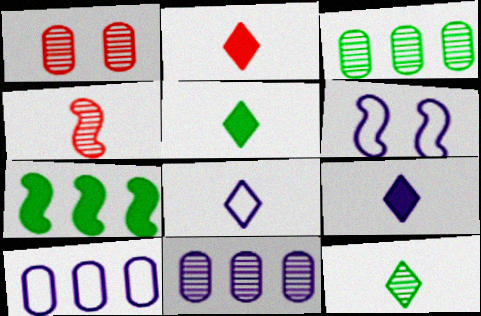[[1, 7, 8], 
[2, 3, 6], 
[2, 5, 9], 
[2, 8, 12], 
[4, 6, 7], 
[6, 8, 10], 
[6, 9, 11]]